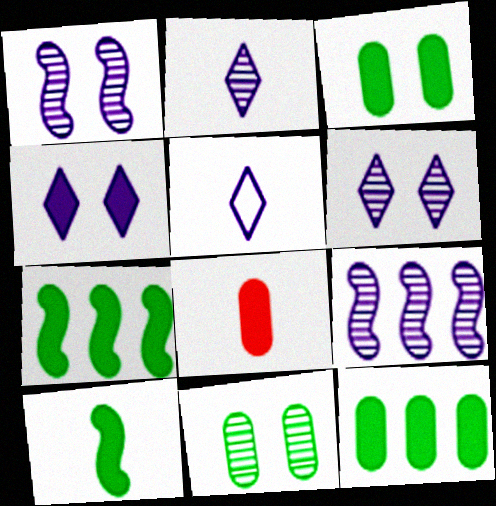[[4, 7, 8]]